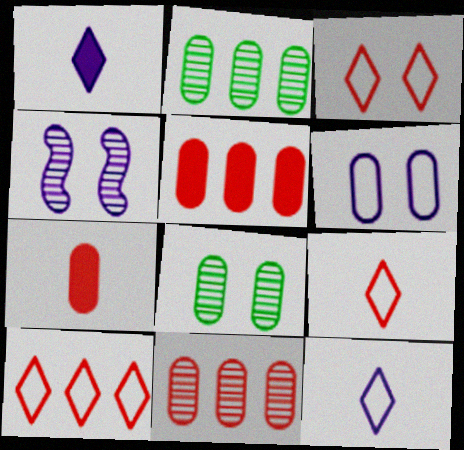[[2, 6, 7], 
[3, 9, 10]]